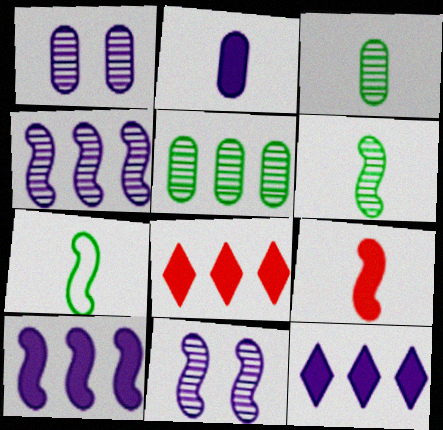[[1, 7, 8]]